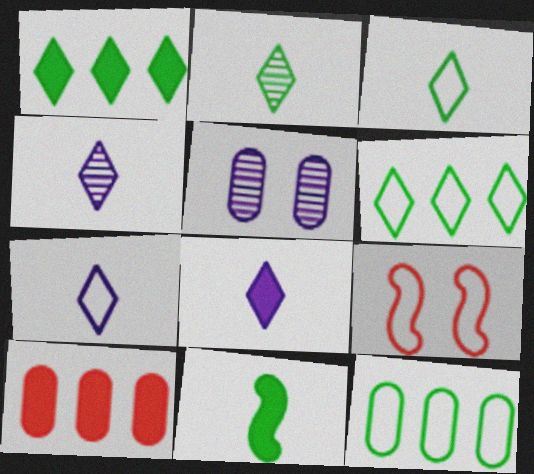[[4, 7, 8], 
[7, 9, 12]]